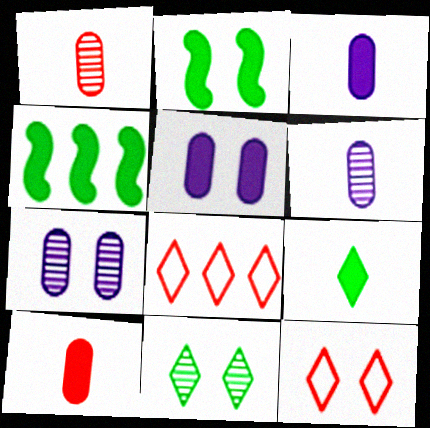[[2, 6, 8], 
[2, 7, 12], 
[4, 6, 12]]